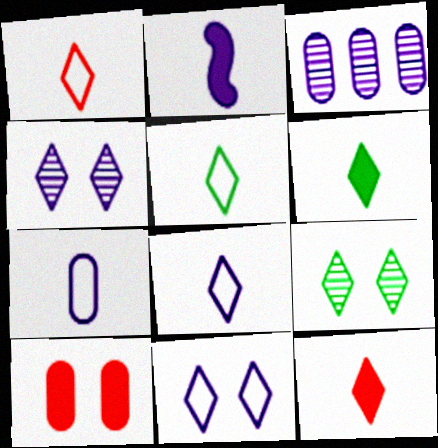[[1, 5, 8], 
[2, 3, 11]]